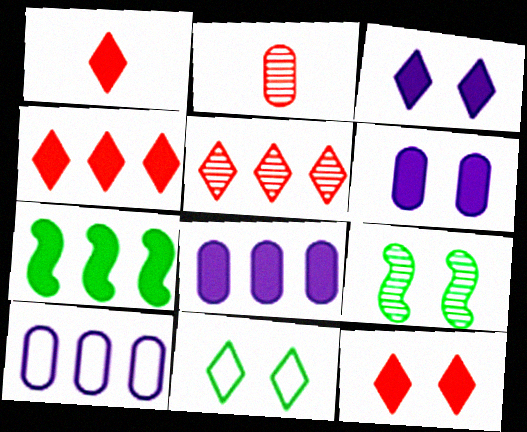[[1, 4, 12], 
[1, 6, 7], 
[1, 9, 10], 
[4, 7, 8], 
[5, 7, 10]]